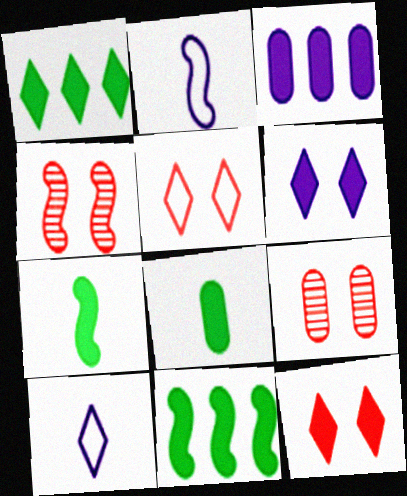[[1, 2, 9], 
[2, 4, 11], 
[3, 7, 12], 
[9, 10, 11]]